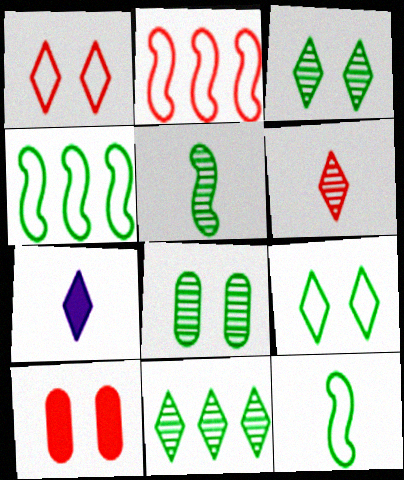[[1, 7, 11], 
[2, 6, 10], 
[2, 7, 8], 
[5, 8, 11]]